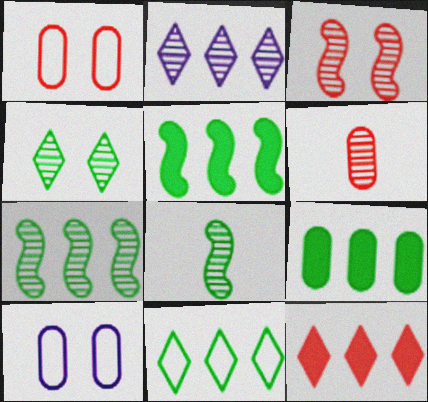[[2, 11, 12], 
[6, 9, 10], 
[7, 9, 11], 
[8, 10, 12]]